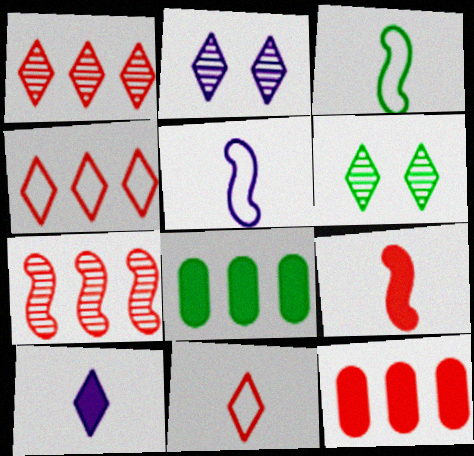[[2, 3, 12], 
[3, 6, 8], 
[4, 6, 10], 
[4, 7, 12], 
[5, 6, 12]]